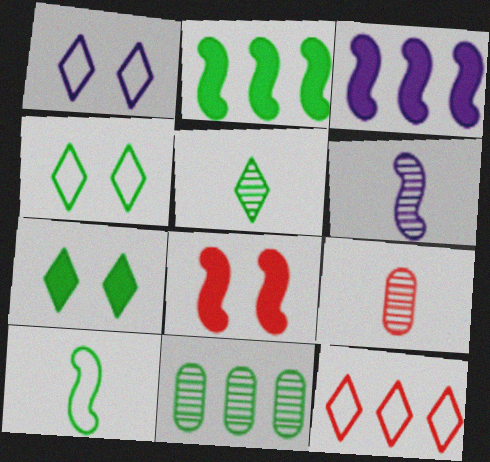[[1, 2, 9], 
[3, 4, 9], 
[3, 11, 12], 
[5, 6, 9], 
[7, 10, 11], 
[8, 9, 12]]